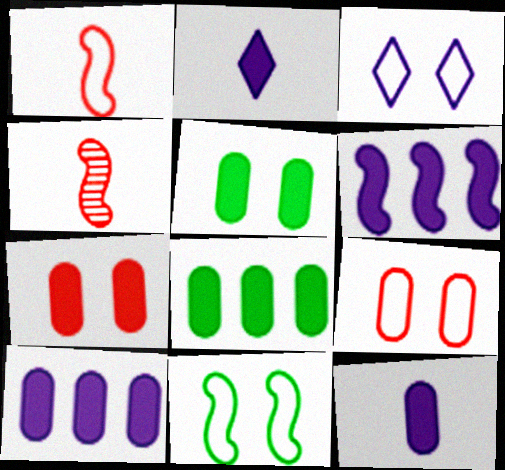[[3, 4, 8], 
[3, 9, 11], 
[4, 6, 11], 
[7, 8, 12]]